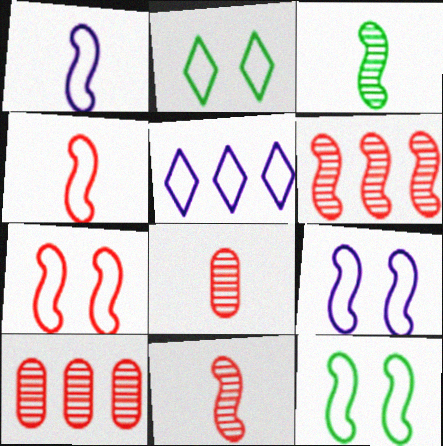[[7, 9, 12]]